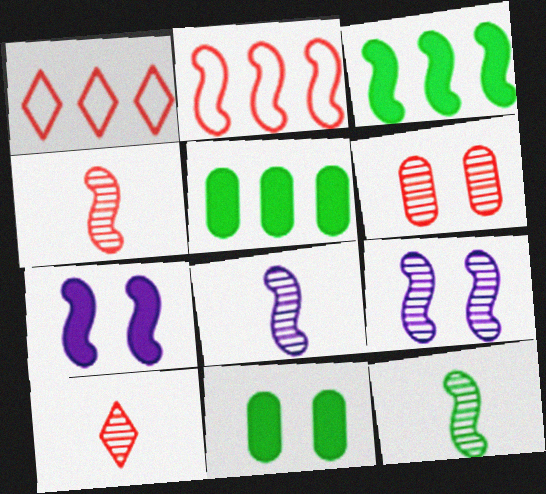[[1, 8, 11], 
[2, 7, 12], 
[4, 8, 12]]